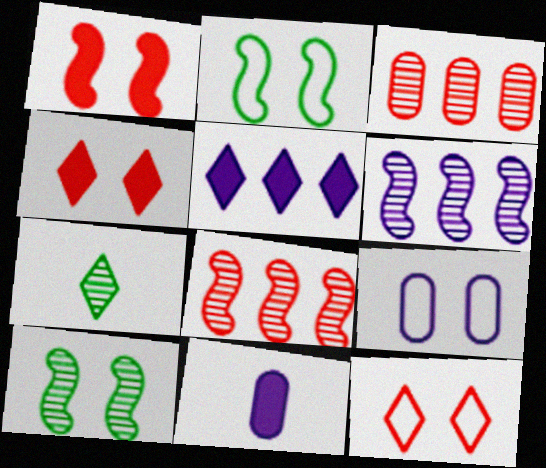[[2, 9, 12], 
[4, 9, 10], 
[5, 7, 12]]